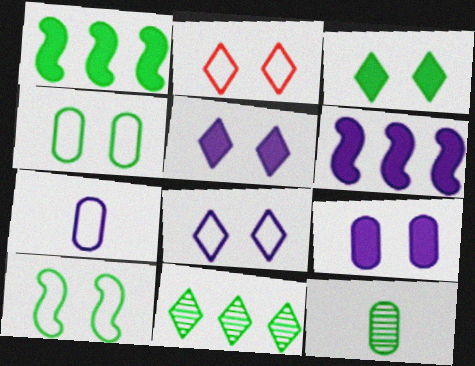[[2, 6, 12]]